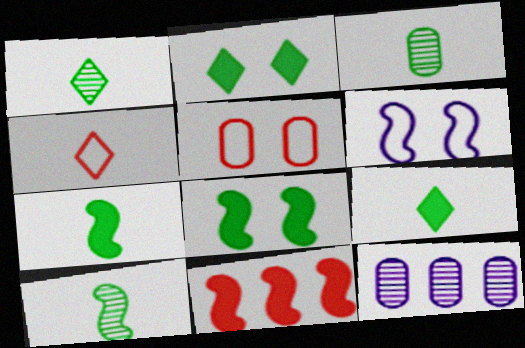[[1, 3, 10], 
[4, 8, 12], 
[6, 10, 11]]